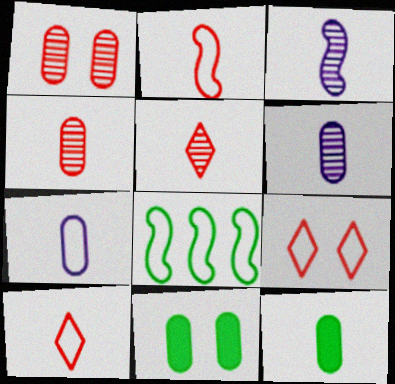[[3, 10, 12], 
[4, 7, 12], 
[7, 8, 9]]